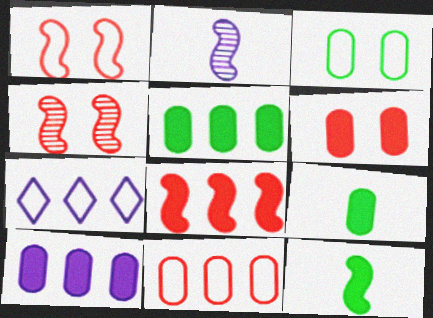[[4, 7, 9], 
[6, 9, 10]]